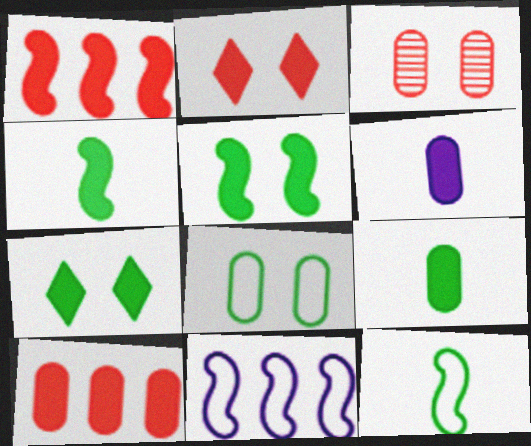[[1, 6, 7]]